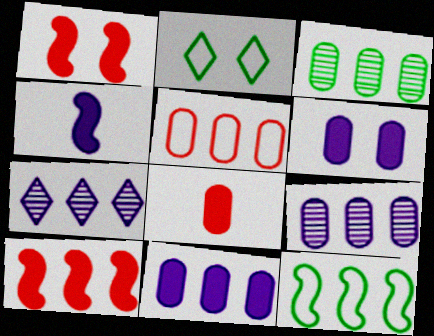[[3, 5, 11]]